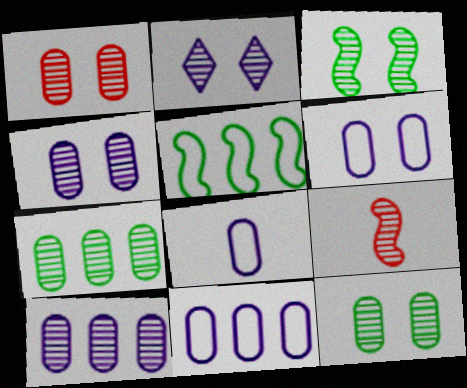[[1, 2, 3], 
[1, 4, 12], 
[2, 7, 9], 
[6, 8, 11]]